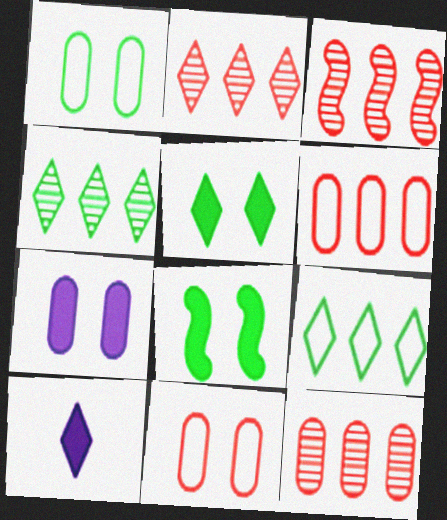[[1, 3, 10], 
[2, 3, 12]]